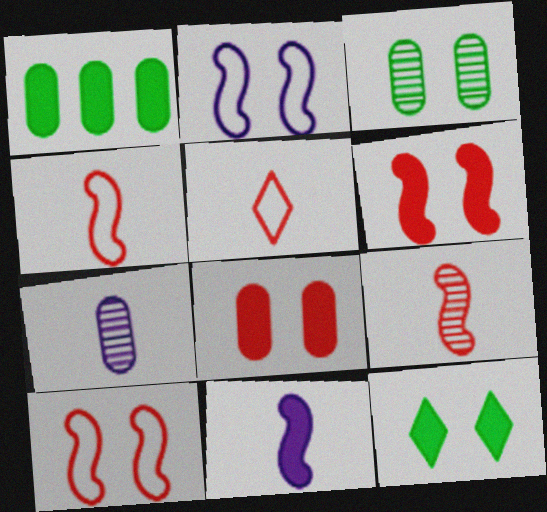[]